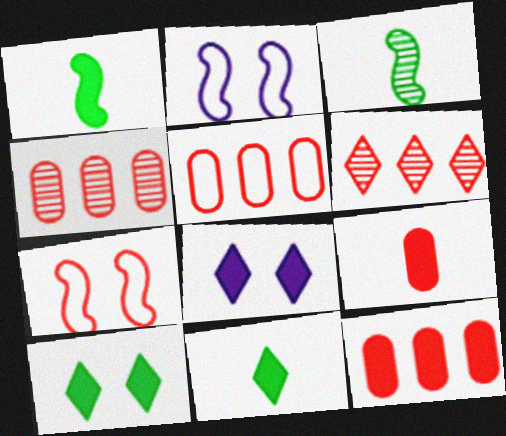[[1, 8, 12], 
[2, 4, 11], 
[3, 5, 8], 
[4, 5, 12], 
[6, 7, 9]]